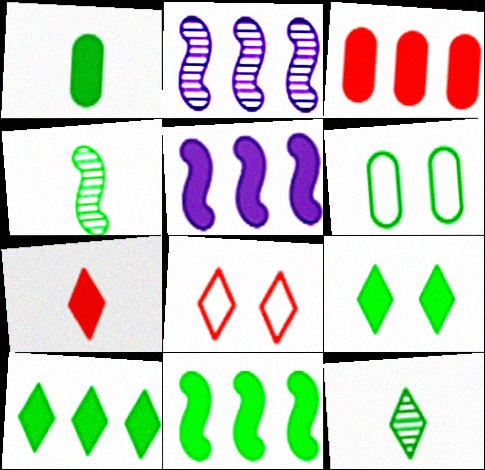[[1, 2, 8], 
[1, 9, 11], 
[2, 6, 7], 
[3, 5, 10], 
[4, 6, 10], 
[6, 11, 12]]